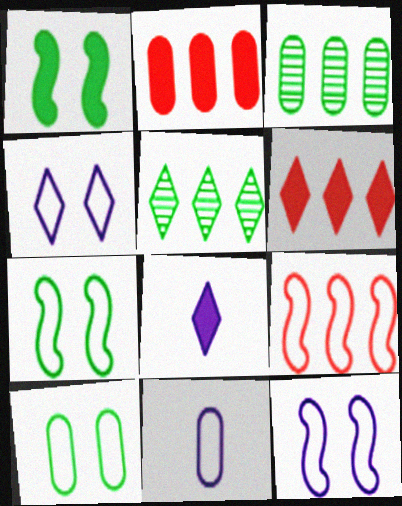[[1, 2, 8]]